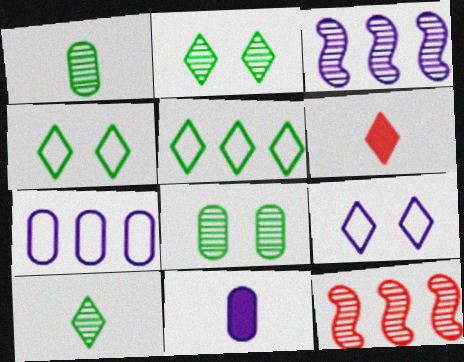[[3, 9, 11], 
[4, 11, 12]]